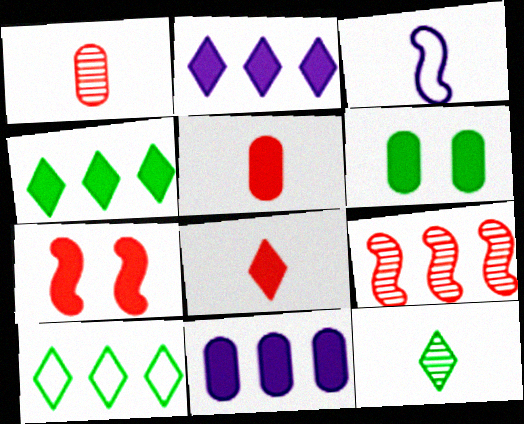[[3, 5, 12], 
[5, 6, 11], 
[9, 10, 11]]